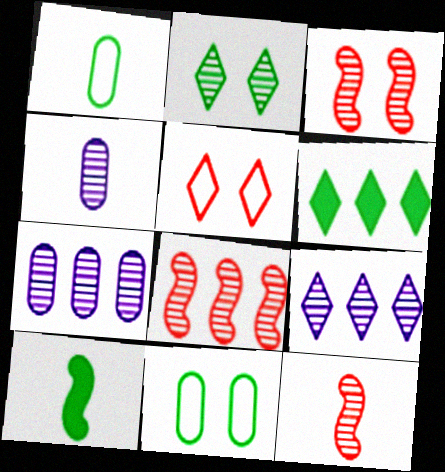[[2, 4, 8], 
[2, 7, 12], 
[3, 8, 12], 
[5, 7, 10]]